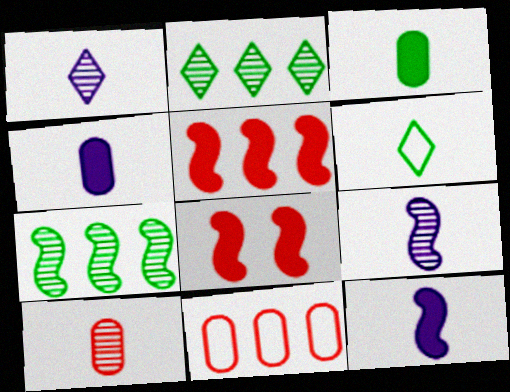[[6, 10, 12]]